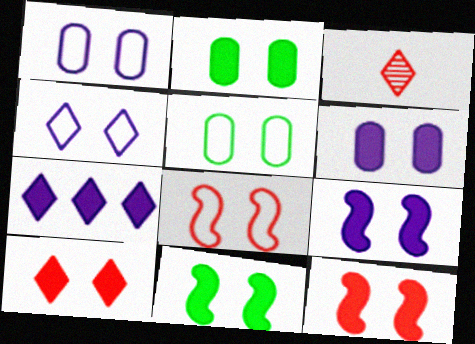[[2, 9, 10], 
[4, 5, 8], 
[6, 10, 11], 
[9, 11, 12]]